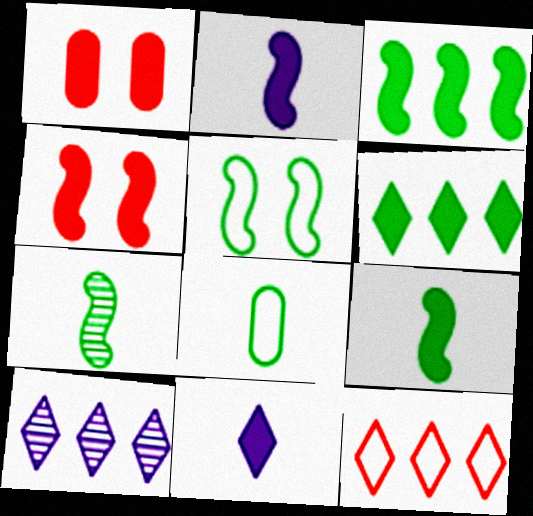[[1, 2, 6], 
[1, 3, 11], 
[2, 3, 4], 
[3, 5, 7], 
[4, 8, 10], 
[6, 10, 12]]